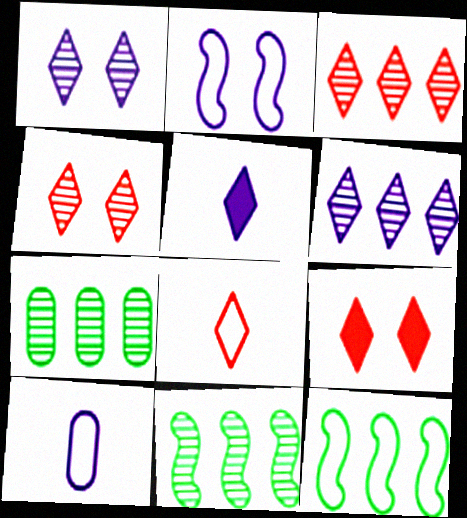[[3, 8, 9], 
[9, 10, 11]]